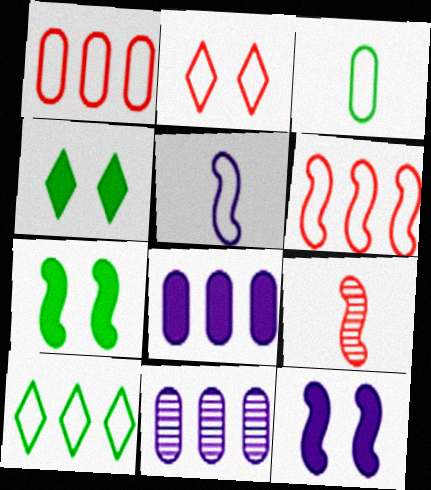[]